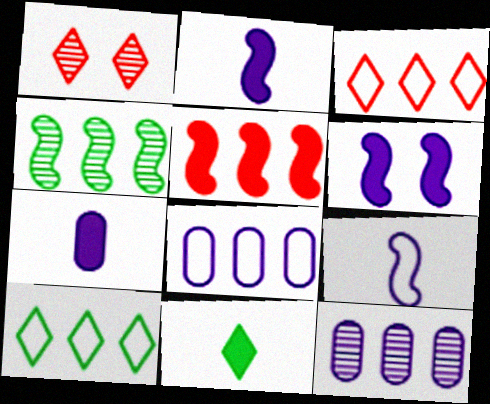[[5, 10, 12]]